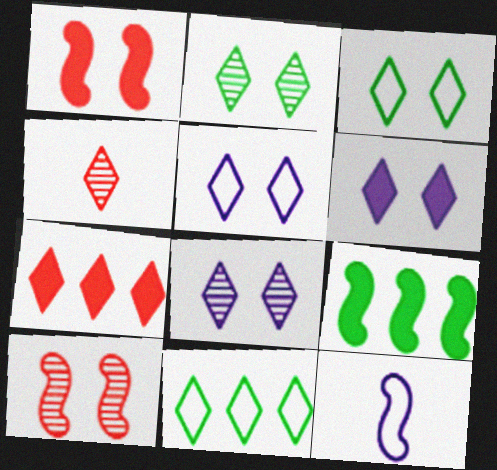[[4, 6, 11], 
[5, 6, 8], 
[9, 10, 12]]